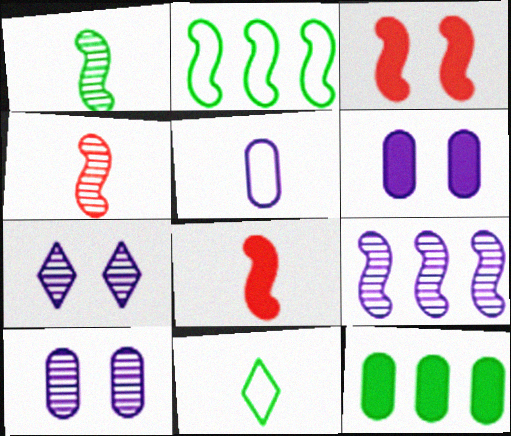[]